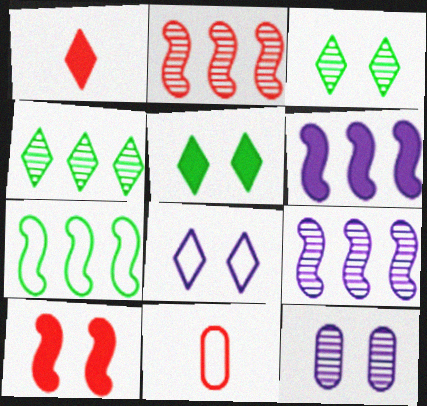[[1, 4, 8], 
[1, 7, 12], 
[2, 6, 7], 
[3, 6, 11], 
[5, 9, 11], 
[7, 8, 11]]